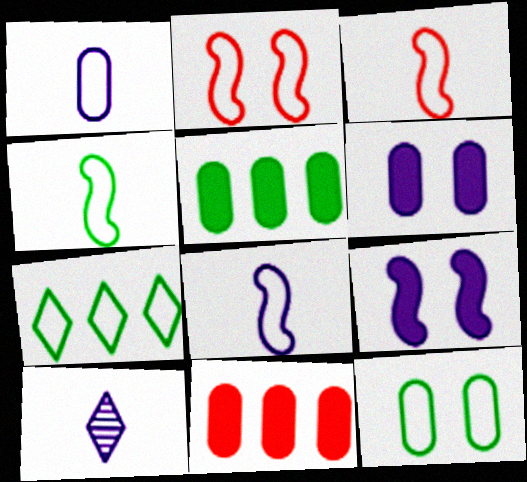[[1, 2, 7], 
[2, 5, 10], 
[3, 4, 8], 
[4, 7, 12]]